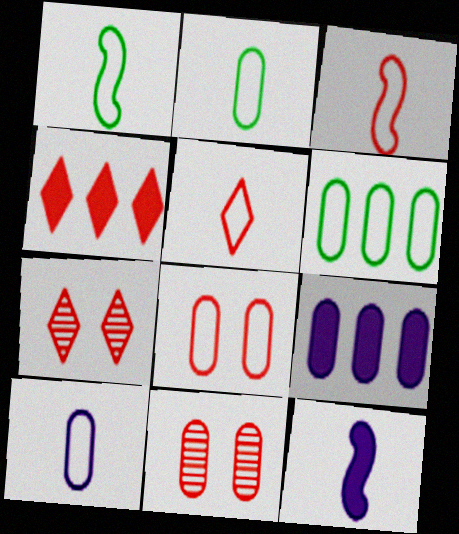[[1, 5, 10], 
[1, 7, 9], 
[2, 9, 11], 
[3, 4, 11], 
[4, 5, 7], 
[6, 7, 12], 
[6, 8, 10]]